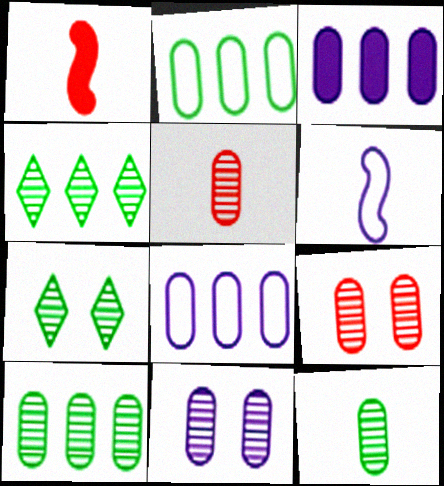[[1, 7, 8], 
[5, 10, 11]]